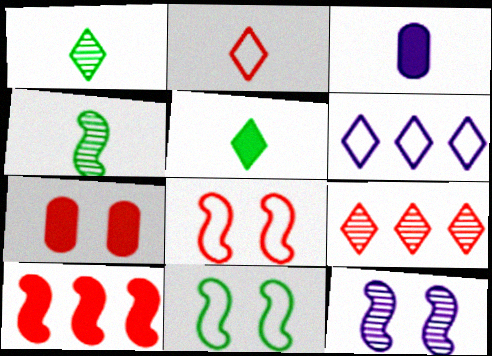[[2, 3, 4], 
[3, 6, 12], 
[3, 9, 11], 
[4, 6, 7]]